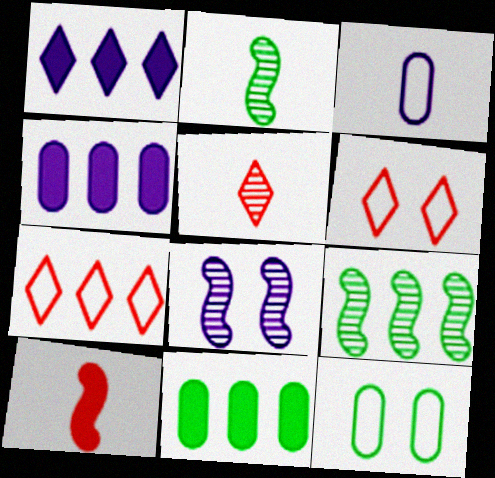[[1, 3, 8], 
[2, 4, 6], 
[4, 7, 9]]